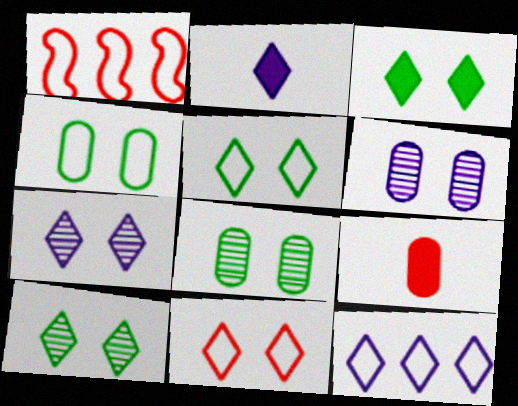[[1, 2, 8], 
[2, 7, 12], 
[3, 5, 10], 
[3, 7, 11]]